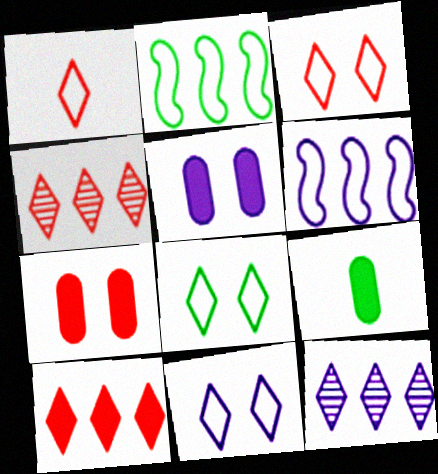[[3, 8, 11]]